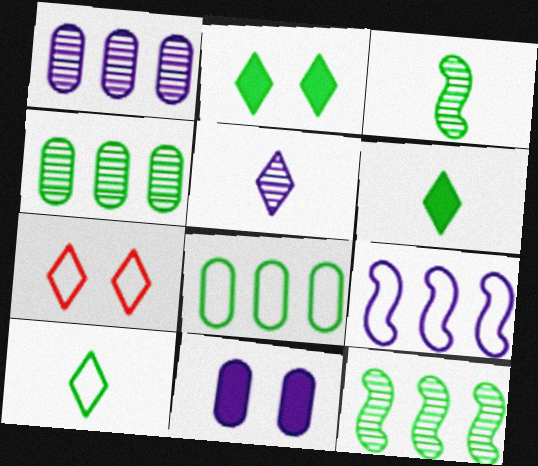[[2, 3, 8], 
[5, 9, 11]]